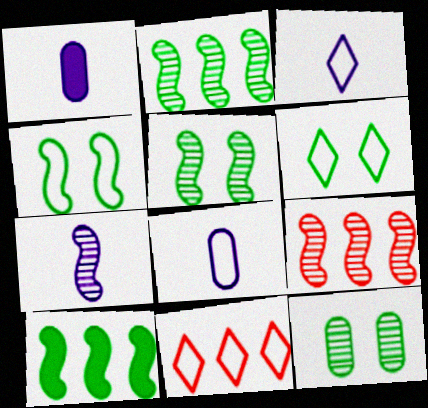[[1, 3, 7], 
[1, 5, 11], 
[1, 6, 9], 
[3, 6, 11], 
[4, 8, 11], 
[5, 7, 9]]